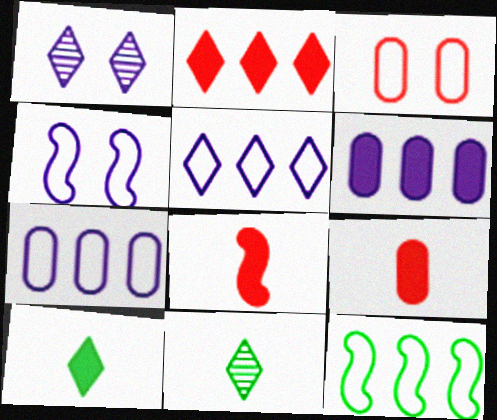[[1, 9, 12]]